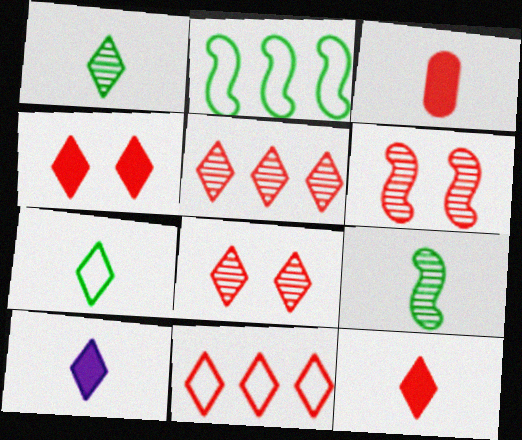[[3, 6, 11], 
[8, 11, 12]]